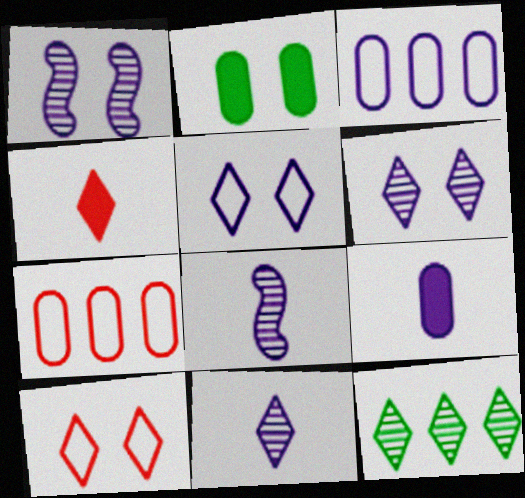[[1, 2, 10], 
[4, 5, 12]]